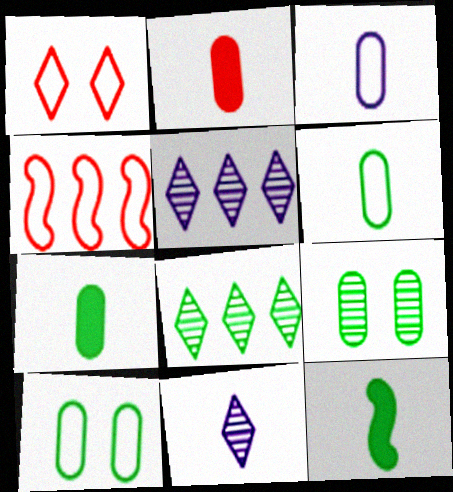[[8, 10, 12]]